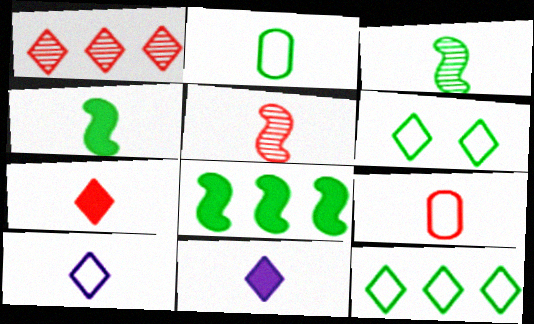[[1, 6, 11], 
[2, 5, 11], 
[3, 9, 11], 
[5, 7, 9]]